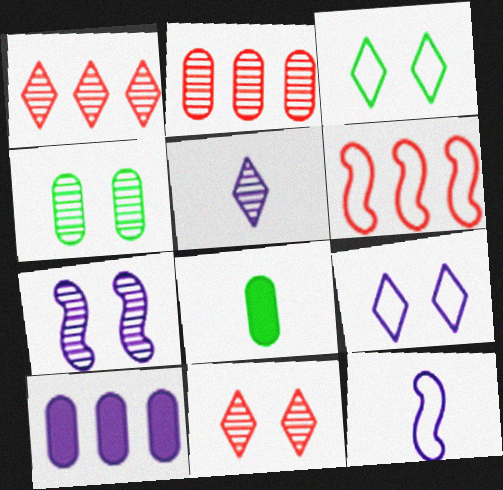[[4, 7, 11]]